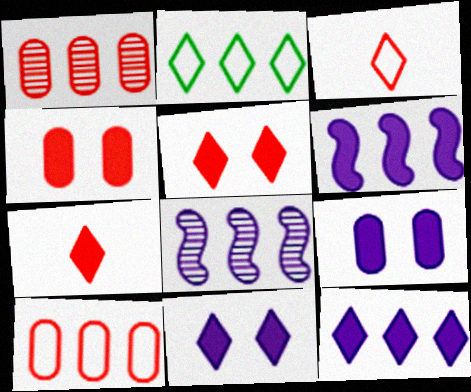[[1, 2, 6]]